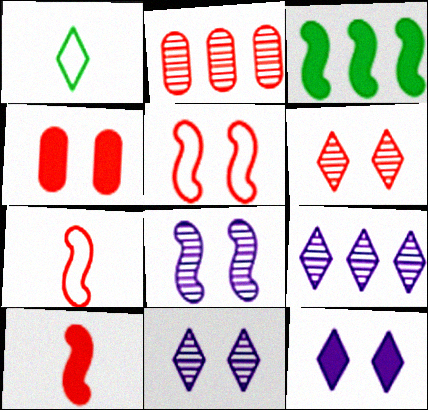[[3, 7, 8], 
[4, 5, 6]]